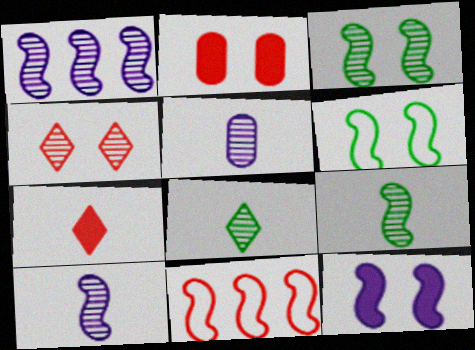[[9, 11, 12]]